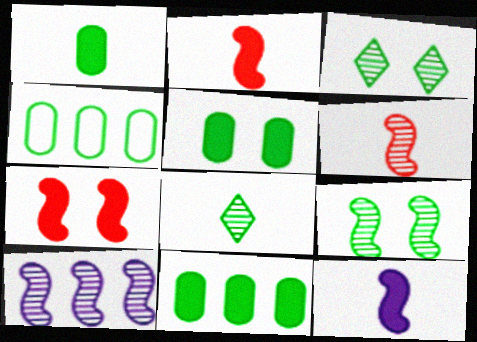[[1, 5, 11], 
[6, 9, 10]]